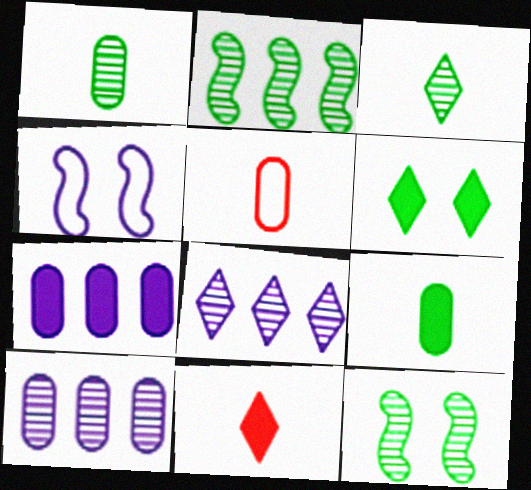[]